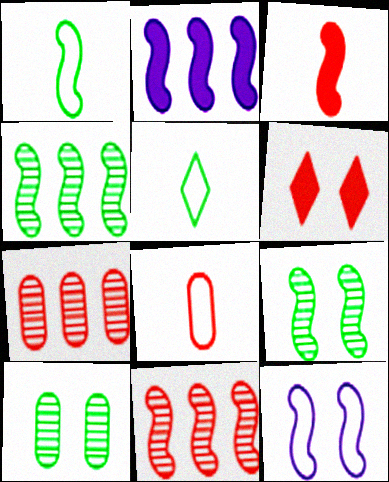[[3, 4, 12], 
[6, 8, 11], 
[6, 10, 12]]